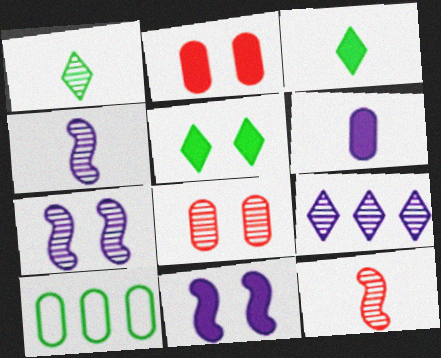[[2, 5, 11], 
[6, 8, 10]]